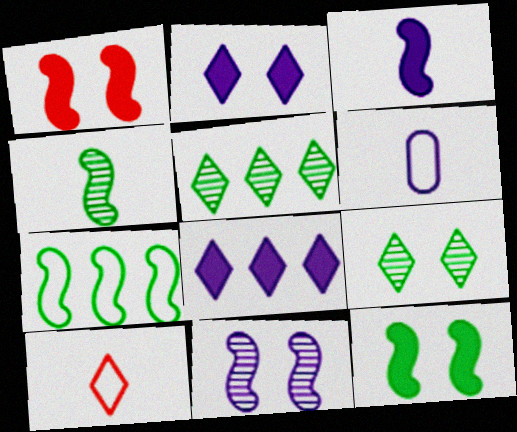[[1, 5, 6], 
[2, 5, 10], 
[4, 7, 12], 
[6, 8, 11], 
[8, 9, 10]]